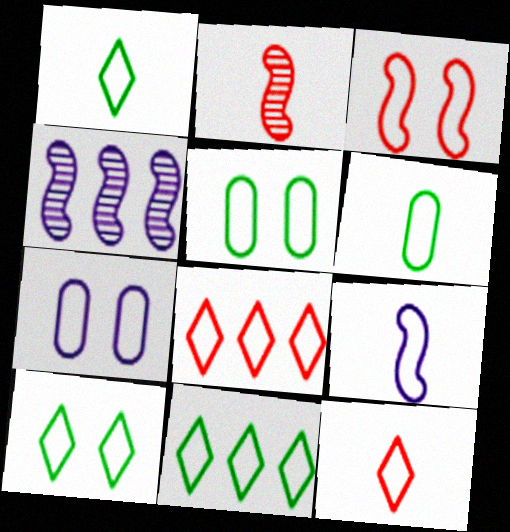[[1, 10, 11], 
[3, 7, 10], 
[5, 8, 9], 
[6, 9, 12]]